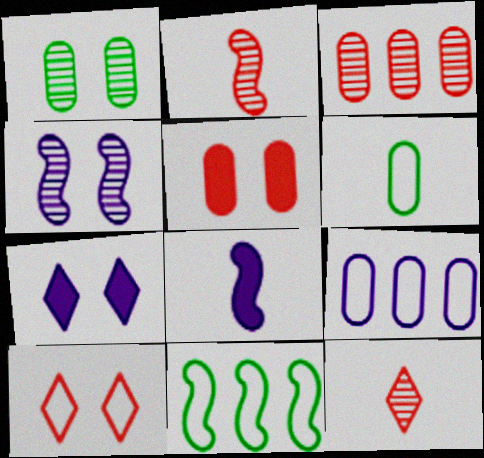[[6, 8, 12]]